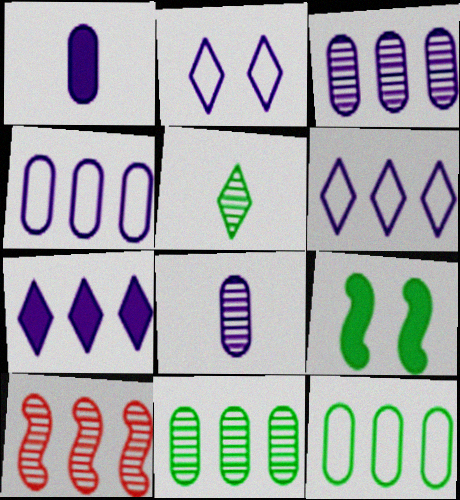[[5, 9, 12], 
[7, 10, 12]]